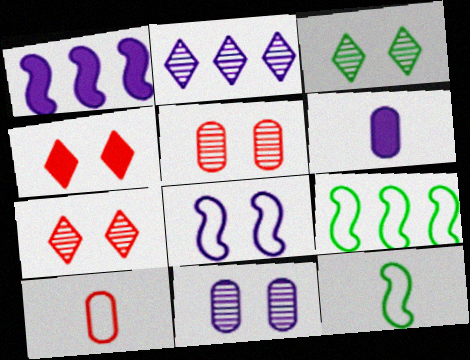[[1, 3, 10], 
[2, 6, 8], 
[6, 7, 9]]